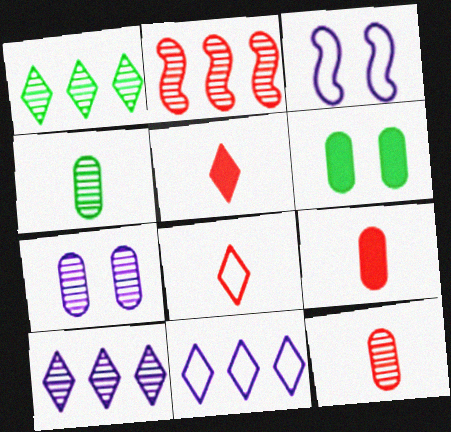[[1, 3, 9]]